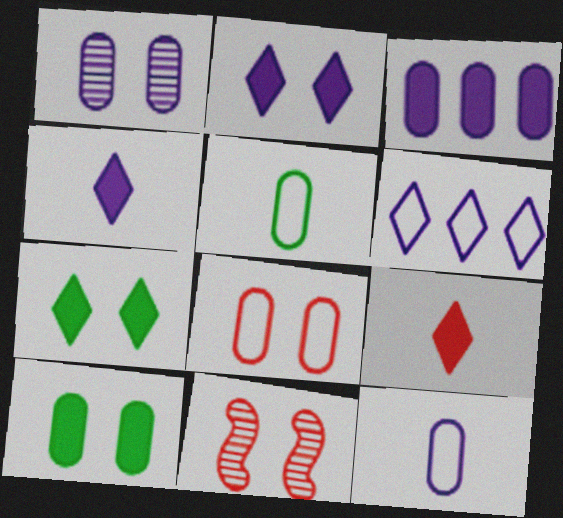[[1, 3, 12], 
[1, 8, 10]]